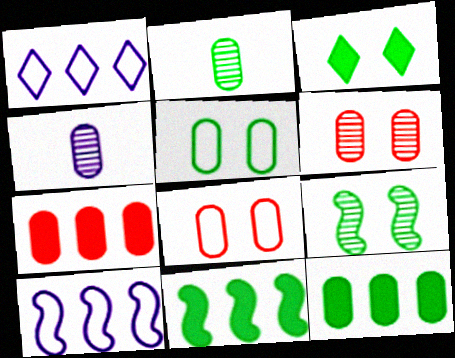[[2, 5, 12], 
[3, 5, 9], 
[4, 5, 7], 
[4, 8, 12]]